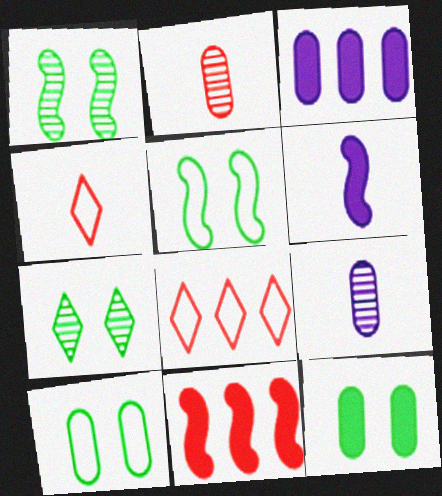[[1, 3, 4], 
[2, 3, 10], 
[5, 7, 12]]